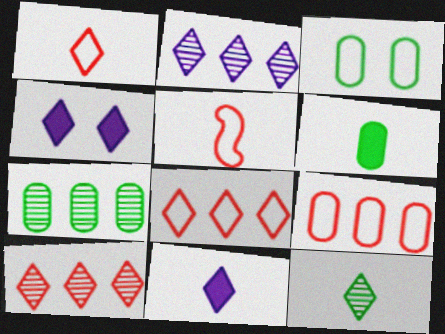[[1, 11, 12], 
[3, 6, 7], 
[4, 5, 7], 
[4, 8, 12]]